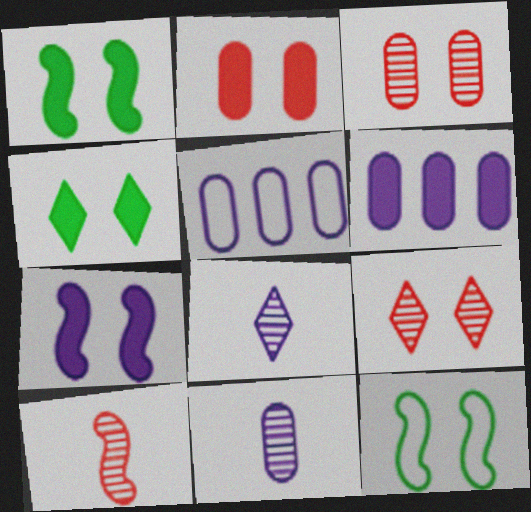[[2, 4, 7], 
[4, 5, 10], 
[5, 7, 8]]